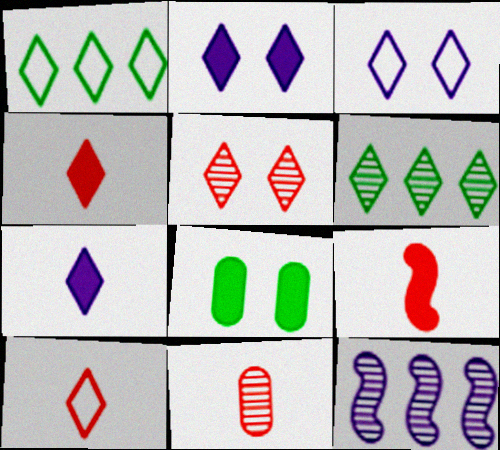[[1, 3, 10], 
[1, 5, 7], 
[2, 6, 10], 
[3, 4, 6], 
[8, 10, 12], 
[9, 10, 11]]